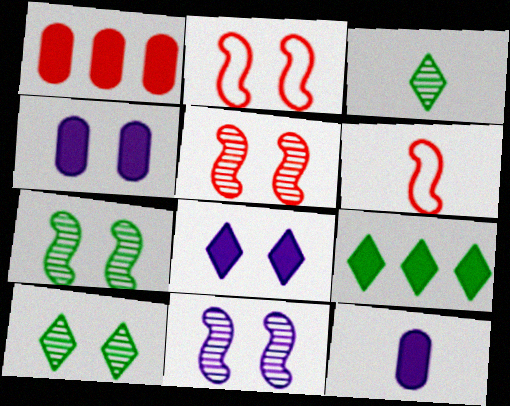[[2, 4, 10], 
[3, 6, 12], 
[5, 7, 11]]